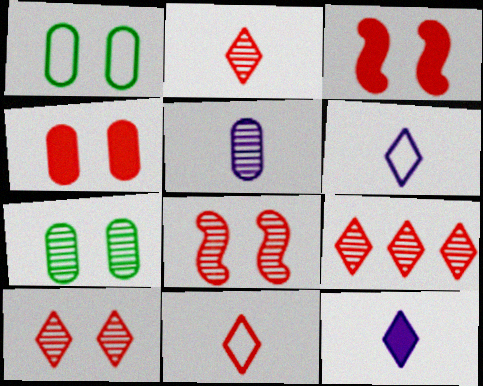[[2, 9, 10]]